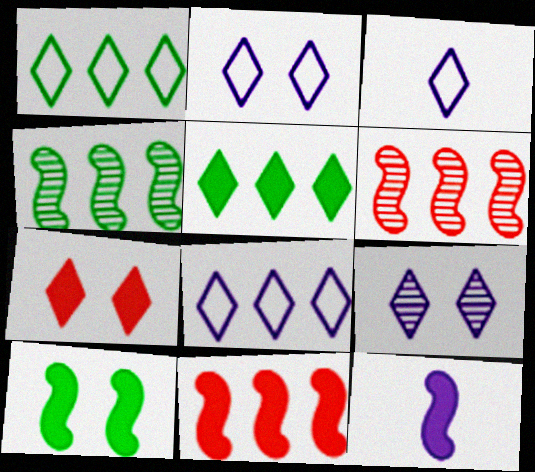[[2, 3, 8], 
[10, 11, 12]]